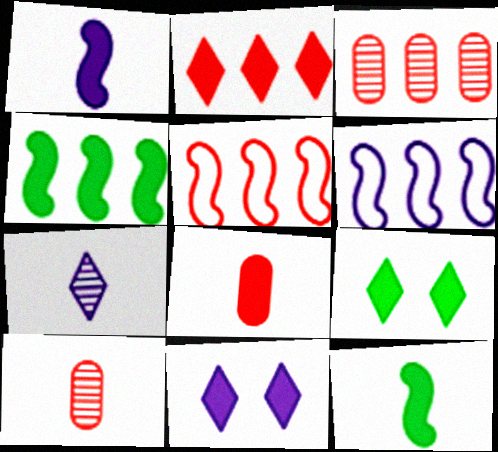[[2, 3, 5], 
[4, 8, 11], 
[6, 9, 10]]